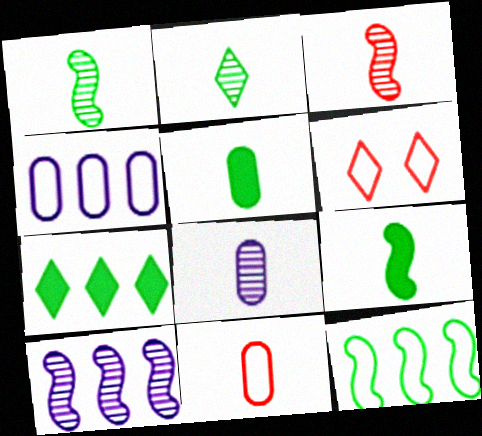[[2, 3, 8], 
[5, 6, 10], 
[5, 8, 11]]